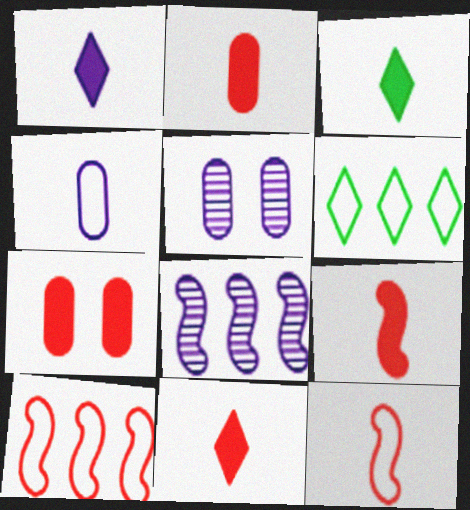[[1, 3, 11], 
[2, 9, 11], 
[3, 5, 10], 
[5, 6, 9]]